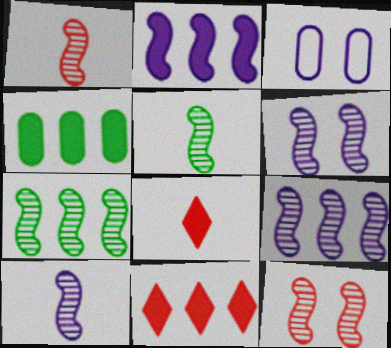[[1, 5, 10], 
[1, 6, 7], 
[2, 4, 11], 
[3, 5, 11], 
[3, 7, 8], 
[5, 9, 12], 
[6, 9, 10], 
[7, 10, 12]]